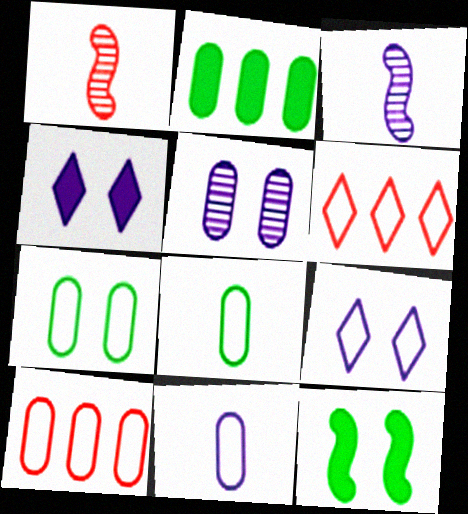[[1, 2, 9], 
[7, 10, 11]]